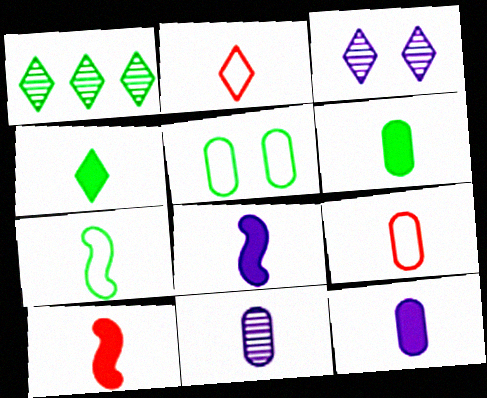[[4, 10, 12], 
[6, 9, 11]]